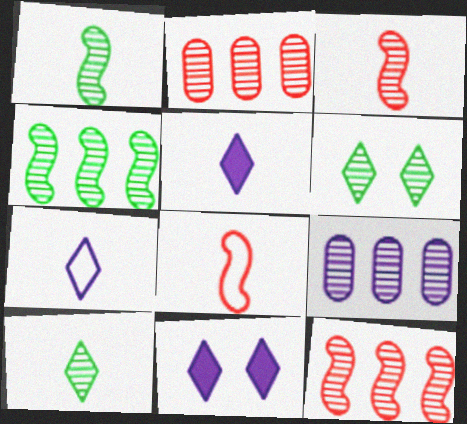[[3, 6, 9]]